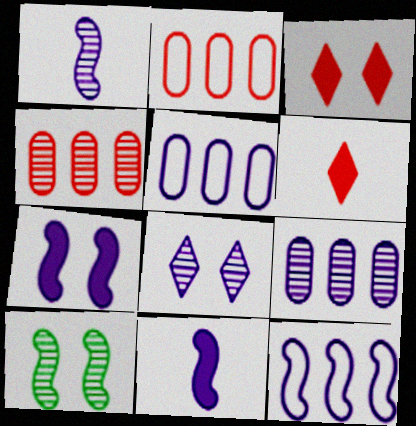[[1, 7, 12], 
[1, 8, 9], 
[5, 6, 10], 
[5, 8, 11]]